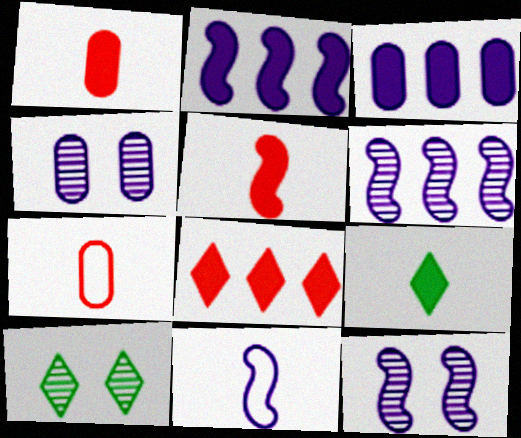[[2, 7, 10], 
[2, 11, 12]]